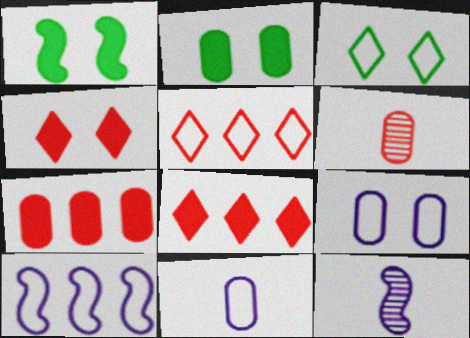[[2, 5, 12], 
[3, 7, 12]]